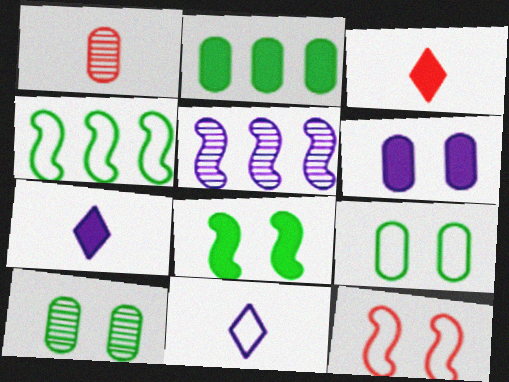[[3, 5, 9], 
[5, 6, 11]]